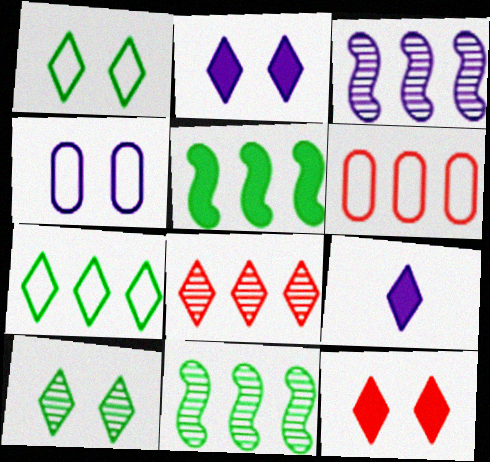[[1, 8, 9], 
[3, 4, 9]]